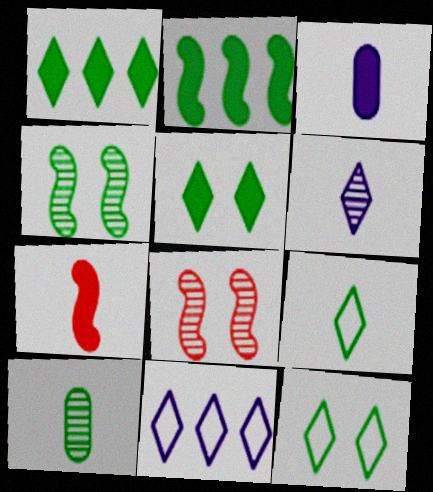[[2, 10, 12]]